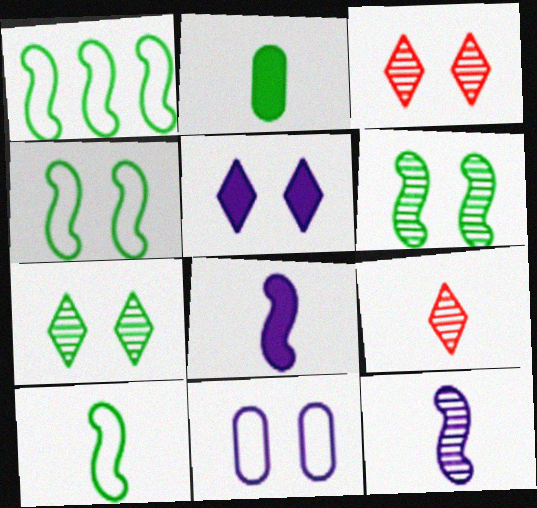[[1, 2, 7], 
[1, 4, 10]]